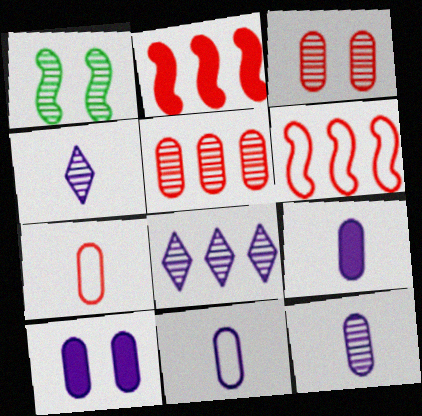[[1, 4, 5], 
[9, 11, 12]]